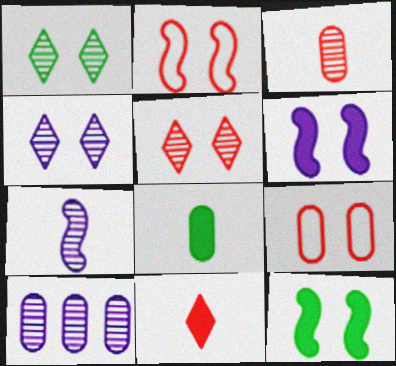[[1, 4, 5], 
[1, 6, 9], 
[4, 7, 10], 
[4, 9, 12], 
[8, 9, 10]]